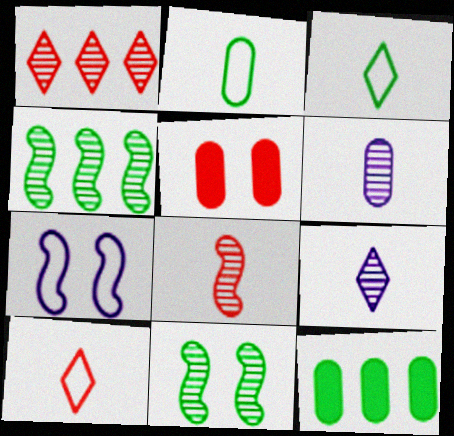[[1, 6, 11], 
[3, 11, 12]]